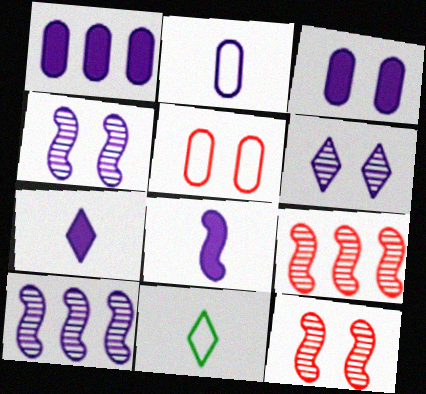[[1, 11, 12], 
[3, 9, 11]]